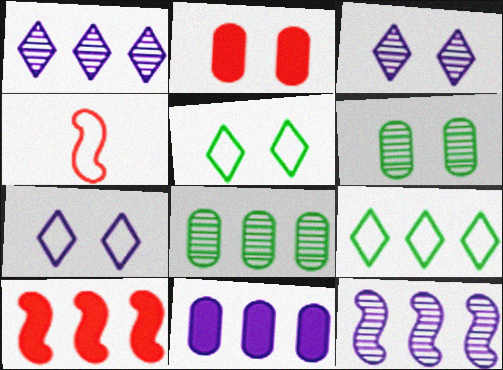[]